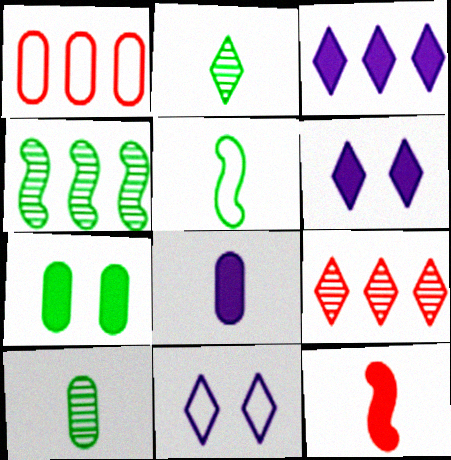[[1, 3, 4], 
[1, 5, 11], 
[3, 7, 12]]